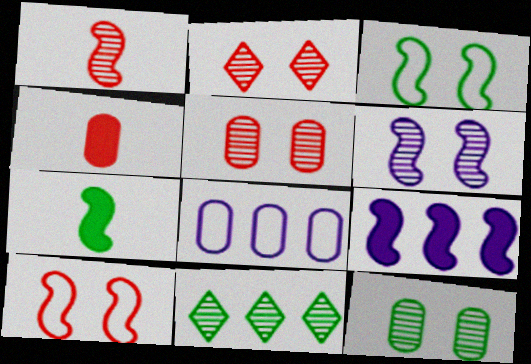[[1, 3, 9], 
[2, 6, 12], 
[2, 7, 8], 
[4, 8, 12]]